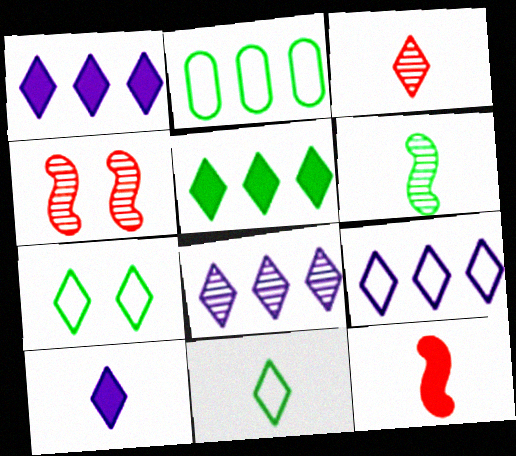[[1, 3, 7], 
[1, 8, 9], 
[2, 4, 10], 
[3, 10, 11]]